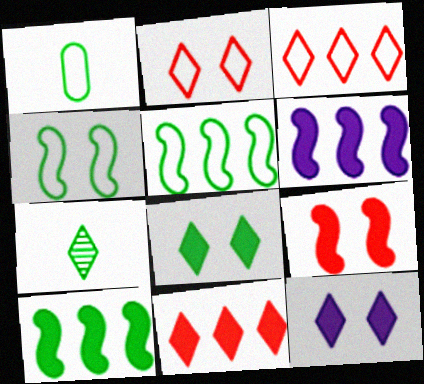[[3, 7, 12]]